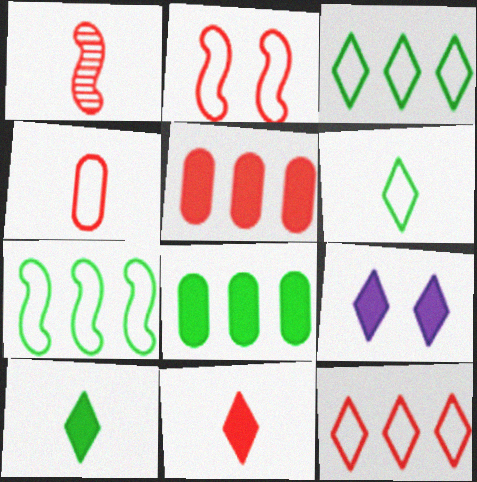[[1, 4, 11], 
[2, 4, 12]]